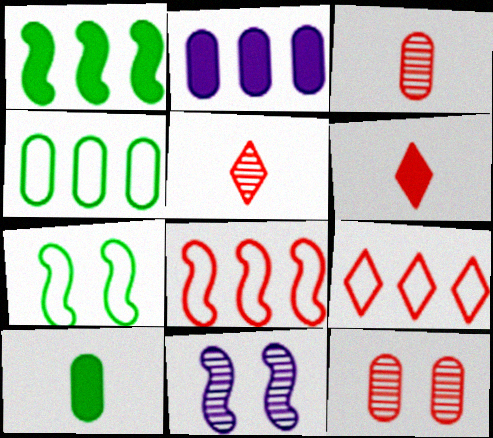[[2, 5, 7], 
[4, 6, 11], 
[6, 8, 12], 
[9, 10, 11]]